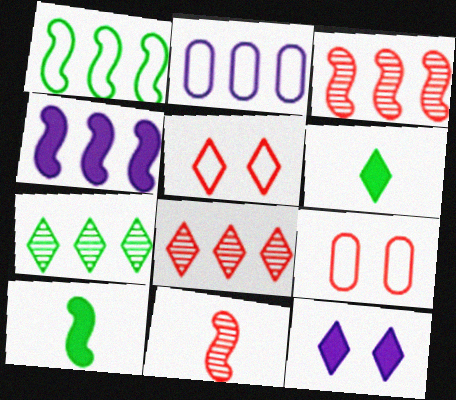[[1, 3, 4]]